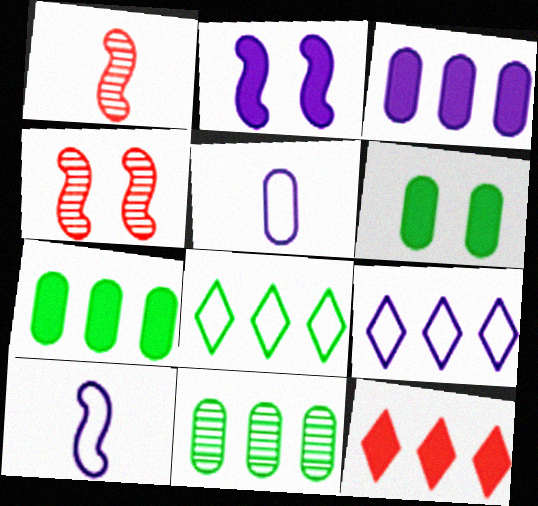[[1, 6, 9]]